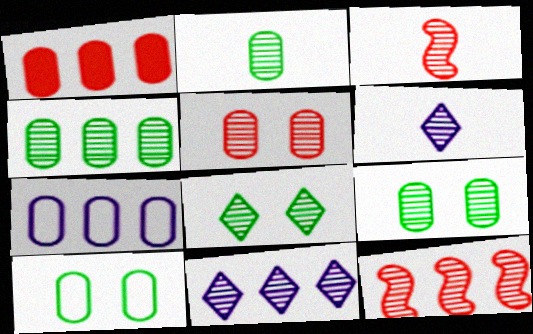[[1, 4, 7], 
[2, 3, 6], 
[2, 4, 9], 
[3, 9, 11], 
[4, 11, 12], 
[6, 9, 12]]